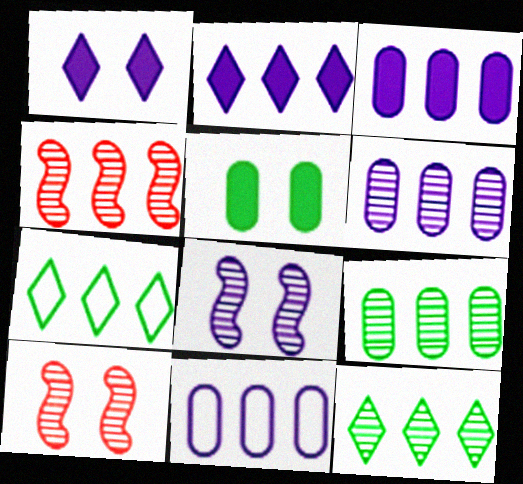[[3, 4, 7], 
[3, 6, 11], 
[4, 6, 12]]